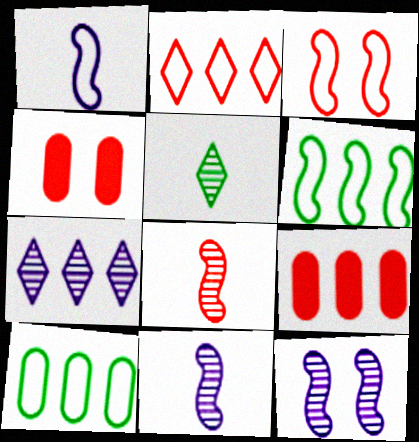[[1, 3, 6], 
[2, 4, 8], 
[6, 7, 9]]